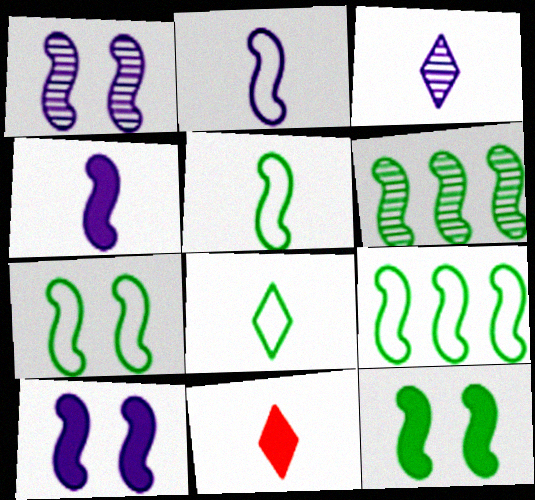[[3, 8, 11], 
[5, 6, 12], 
[5, 7, 9]]